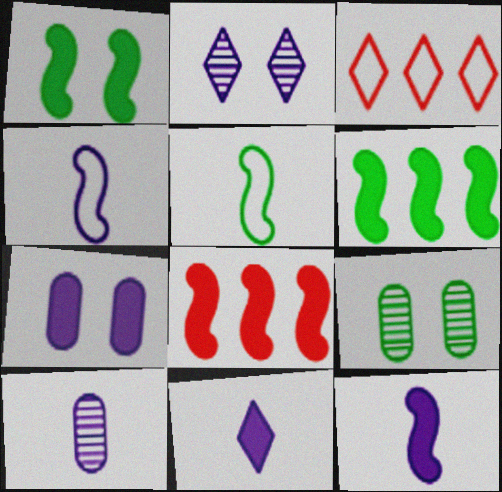[[1, 3, 10], 
[1, 8, 12], 
[3, 9, 12], 
[4, 10, 11]]